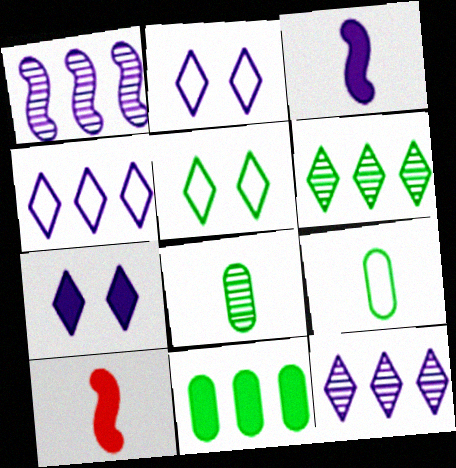[[7, 10, 11]]